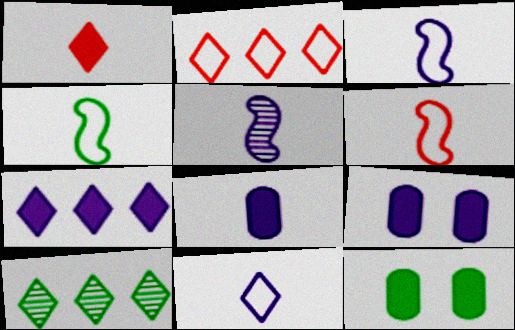[[2, 5, 12], 
[2, 7, 10], 
[3, 4, 6], 
[4, 10, 12], 
[5, 8, 11], 
[6, 9, 10]]